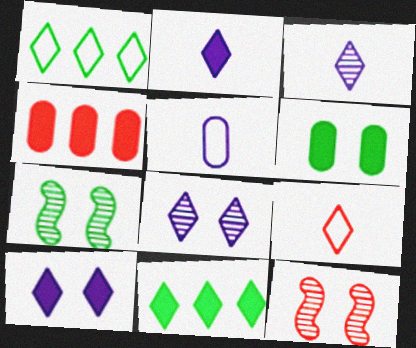[[4, 9, 12], 
[5, 11, 12], 
[8, 9, 11]]